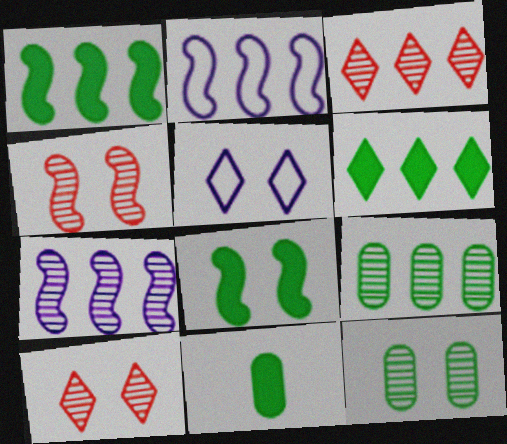[[2, 10, 11], 
[3, 7, 9], 
[6, 8, 11]]